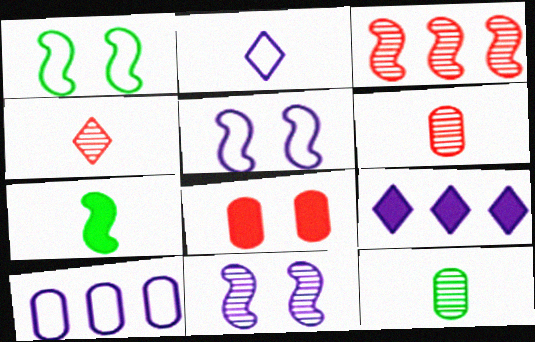[[1, 6, 9], 
[2, 5, 10], 
[2, 6, 7], 
[3, 5, 7], 
[7, 8, 9], 
[8, 10, 12]]